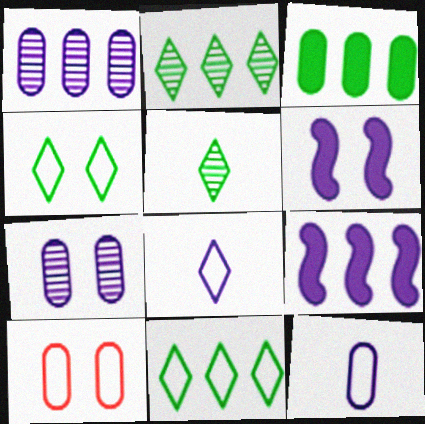[[1, 6, 8], 
[5, 9, 10], 
[7, 8, 9]]